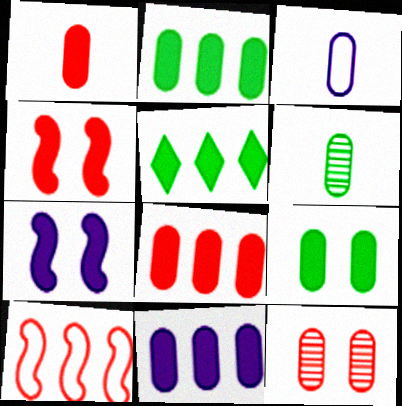[[1, 3, 6], 
[1, 5, 7], 
[1, 9, 11], 
[2, 3, 12], 
[2, 8, 11]]